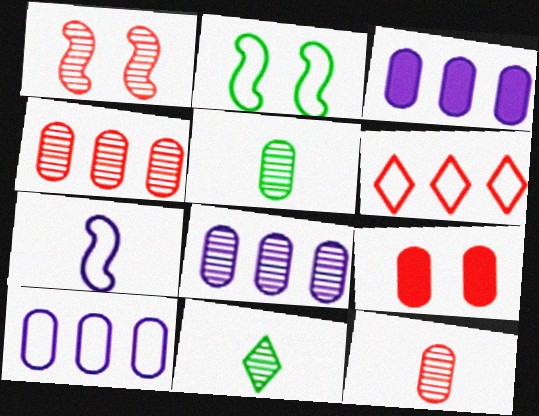[[1, 8, 11], 
[3, 8, 10], 
[5, 9, 10]]